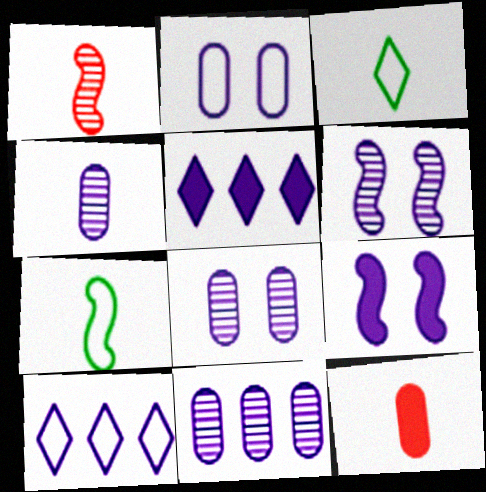[[4, 8, 11], 
[4, 9, 10]]